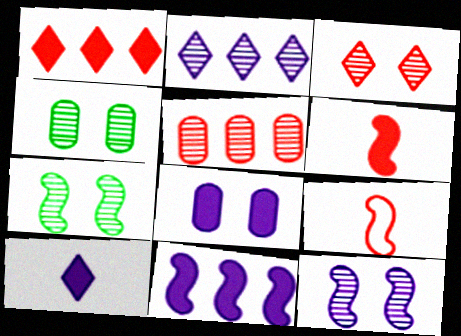[[3, 4, 12], 
[7, 9, 11], 
[8, 10, 11]]